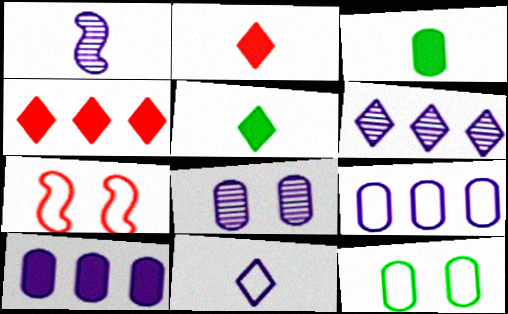[[1, 4, 12], 
[1, 6, 8], 
[3, 6, 7]]